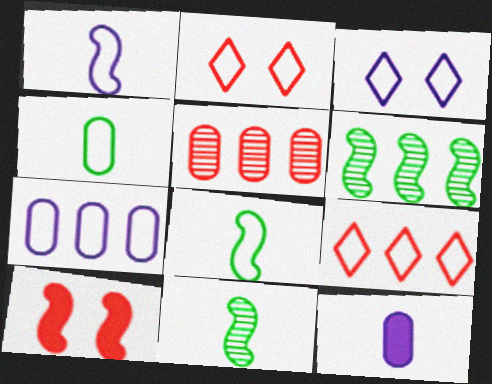[[1, 3, 7], 
[1, 6, 10], 
[2, 6, 12], 
[2, 7, 8]]